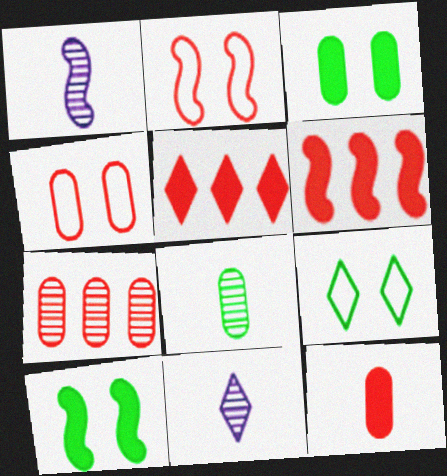[[4, 7, 12], 
[5, 9, 11]]